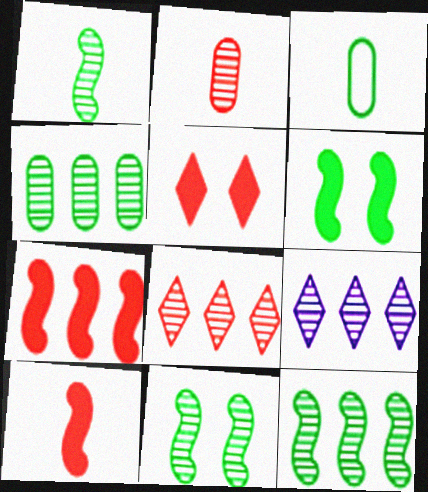[[1, 11, 12], 
[2, 9, 11]]